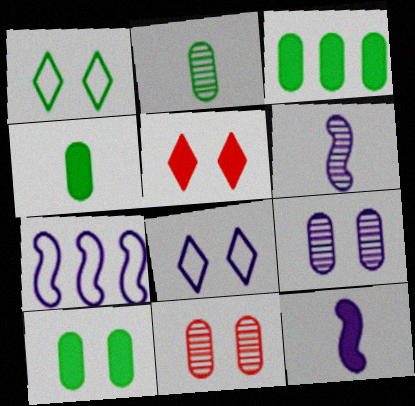[[2, 5, 7], 
[3, 4, 10], 
[3, 5, 12]]